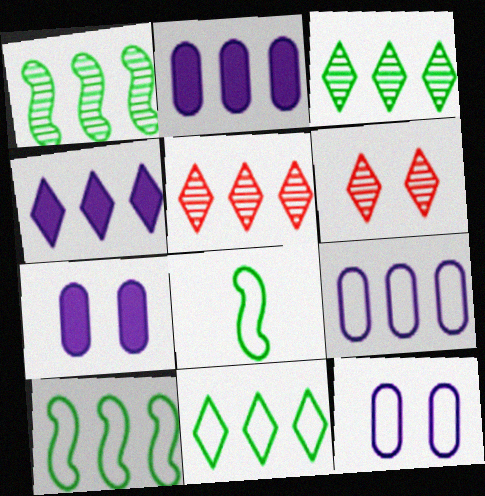[[2, 5, 10], 
[2, 6, 8], 
[4, 5, 11], 
[5, 7, 8]]